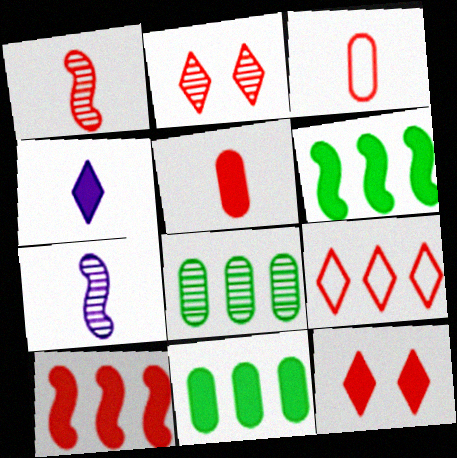[[2, 3, 10], 
[2, 7, 8], 
[5, 10, 12]]